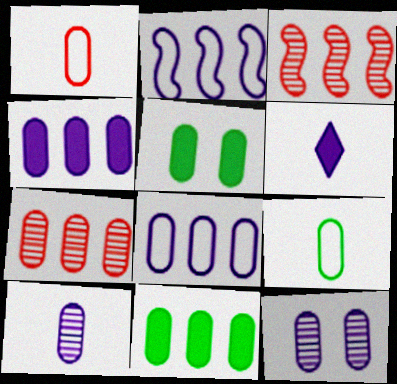[[1, 11, 12], 
[2, 6, 12], 
[7, 8, 11]]